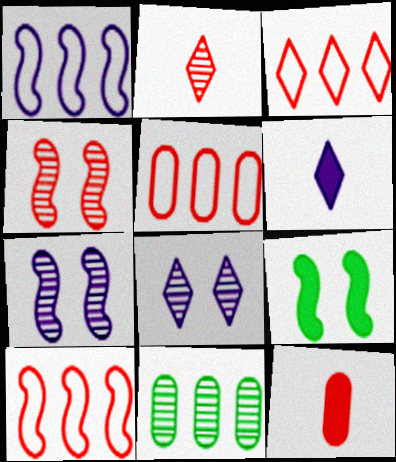[[2, 7, 11], 
[3, 4, 12], 
[3, 5, 10]]